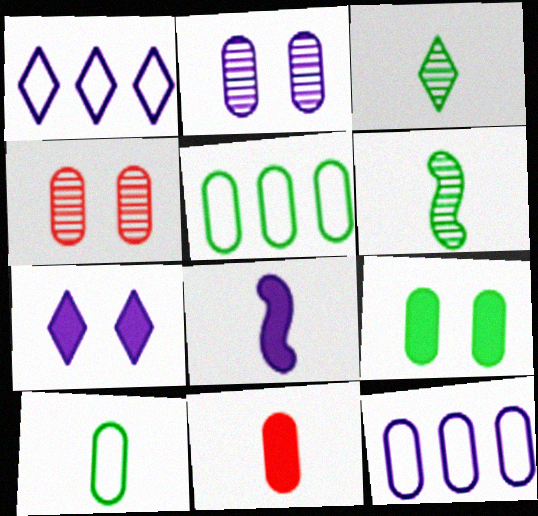[[1, 2, 8], 
[2, 5, 11]]